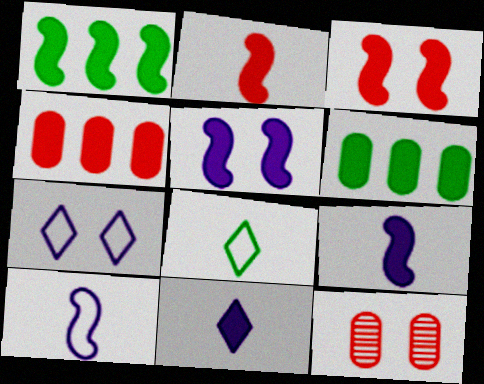[[1, 2, 5], 
[1, 3, 9], 
[3, 6, 11]]